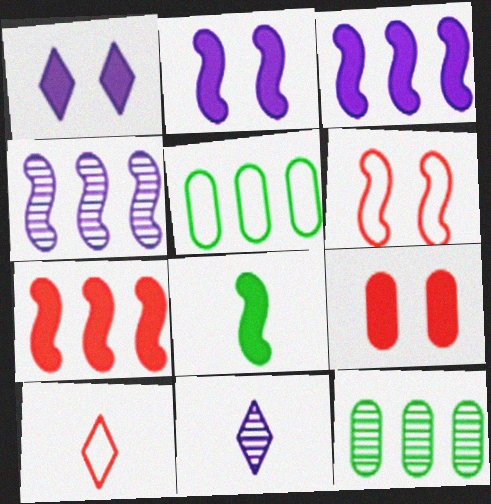[[2, 7, 8], 
[2, 10, 12], 
[4, 6, 8]]